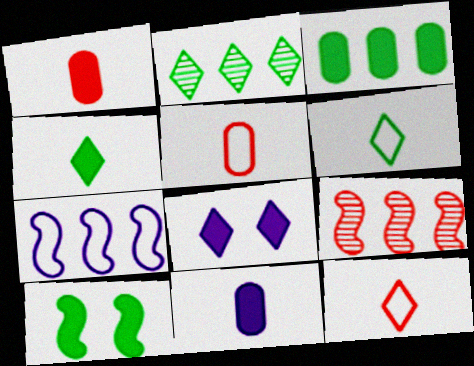[[2, 8, 12], 
[3, 4, 10]]